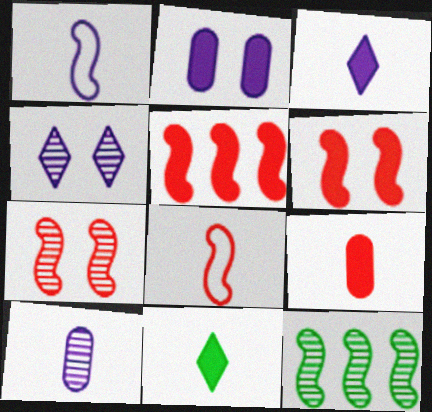[[1, 3, 10], 
[1, 6, 12], 
[2, 5, 11], 
[5, 7, 8], 
[8, 10, 11]]